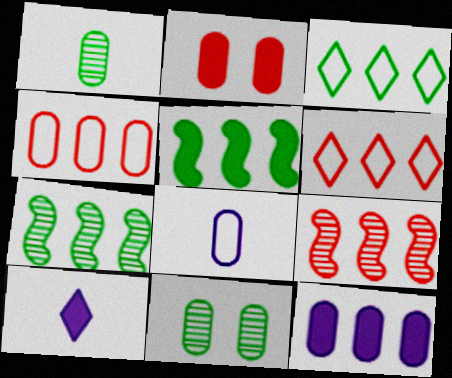[[2, 5, 10], 
[3, 9, 12], 
[6, 7, 12]]